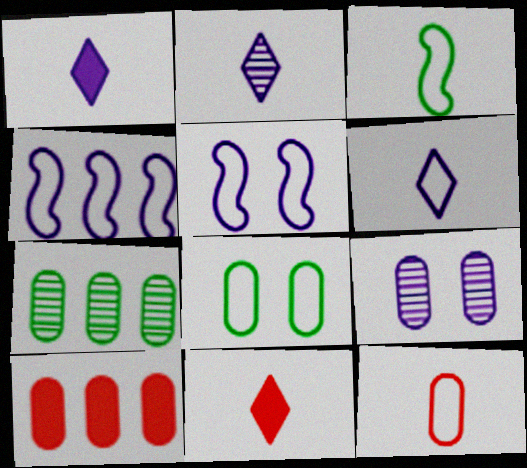[[1, 2, 6], 
[1, 4, 9], 
[3, 6, 12], 
[5, 7, 11]]